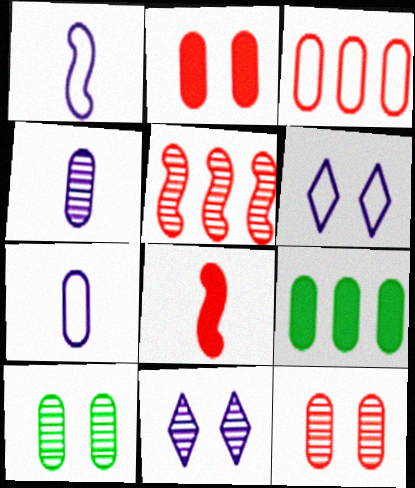[[7, 9, 12]]